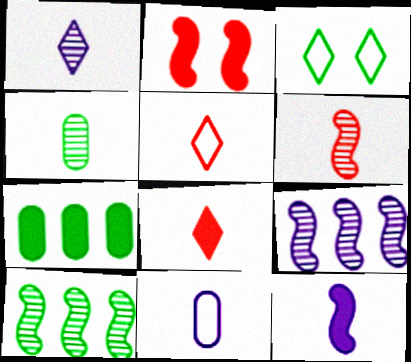[[1, 4, 6], 
[1, 11, 12], 
[4, 5, 12]]